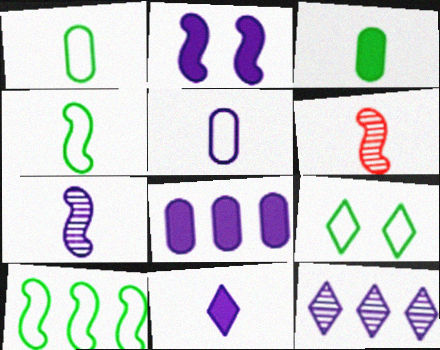[[1, 6, 11], 
[1, 9, 10], 
[2, 5, 12], 
[2, 6, 10], 
[2, 8, 11], 
[5, 7, 11], 
[6, 8, 9]]